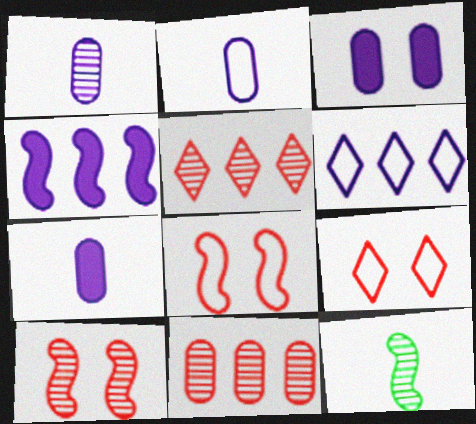[[1, 2, 7], 
[4, 8, 12]]